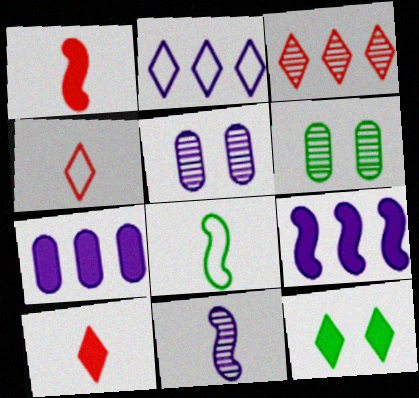[[1, 2, 6], 
[1, 7, 12], 
[1, 8, 11], 
[3, 6, 11], 
[4, 6, 9]]